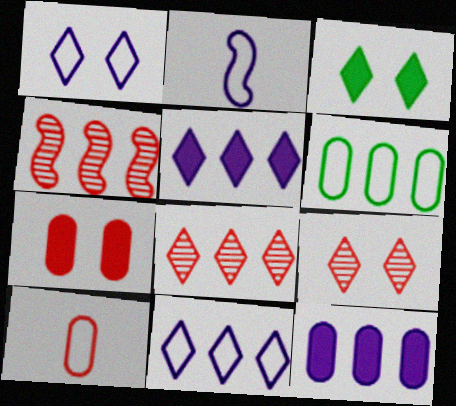[[1, 3, 9], 
[4, 5, 6]]